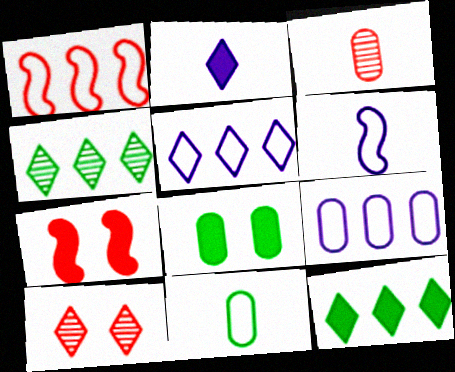[[3, 8, 9]]